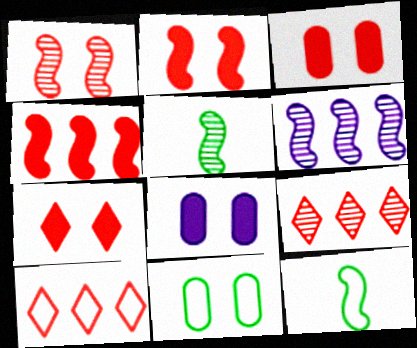[[1, 5, 6], 
[2, 3, 7], 
[2, 6, 12], 
[5, 8, 10], 
[8, 9, 12]]